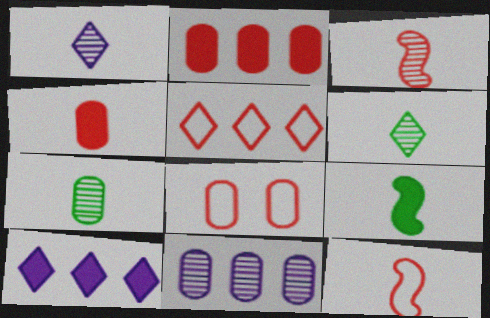[[1, 3, 7], 
[5, 8, 12]]